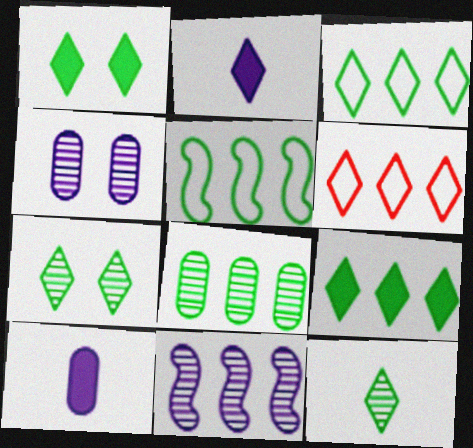[[1, 3, 12], 
[2, 6, 7], 
[5, 8, 9]]